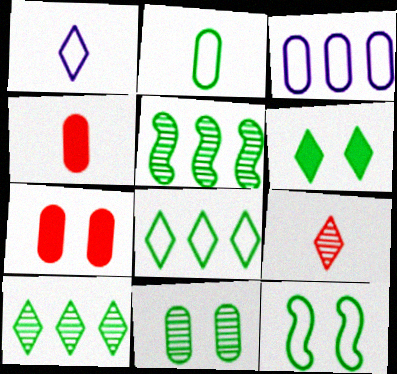[[1, 5, 7], 
[2, 5, 6], 
[2, 8, 12], 
[3, 4, 11], 
[6, 11, 12]]